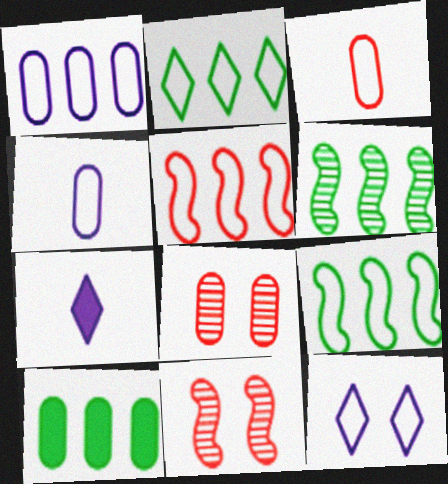[[1, 2, 5], 
[2, 6, 10], 
[3, 9, 12], 
[4, 8, 10], 
[7, 8, 9]]